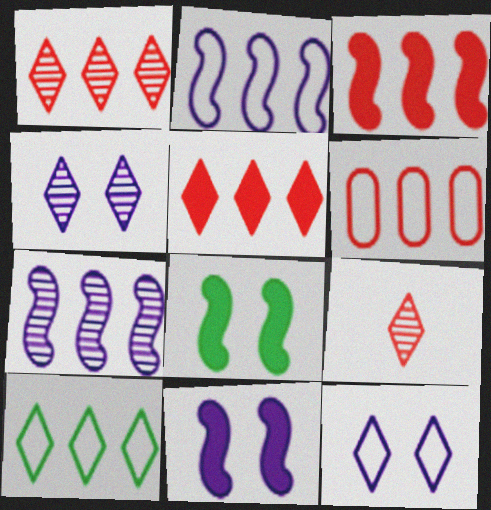[[1, 3, 6], 
[2, 6, 10]]